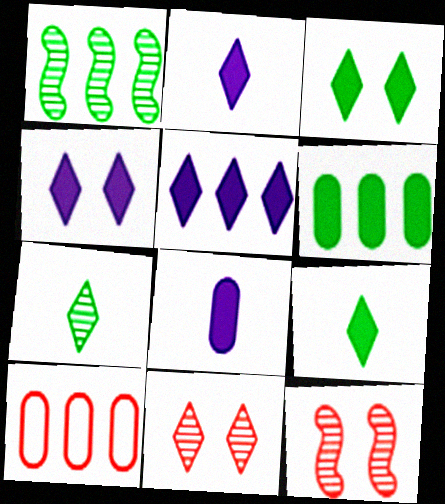[[1, 5, 10], 
[2, 4, 5]]